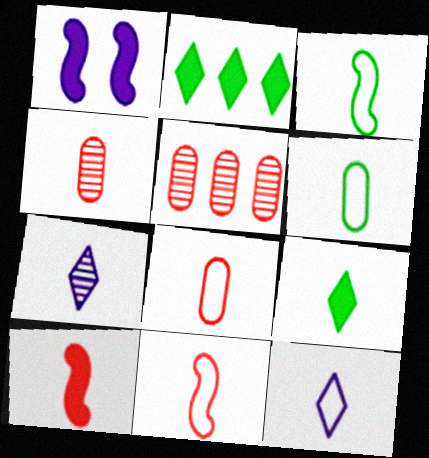[[3, 8, 12], 
[6, 7, 10], 
[6, 11, 12]]